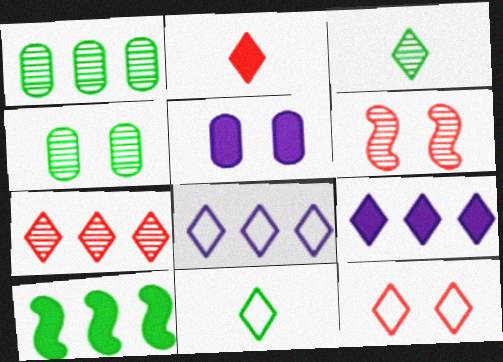[[2, 5, 10], 
[2, 7, 12], 
[3, 9, 12], 
[4, 10, 11], 
[8, 11, 12]]